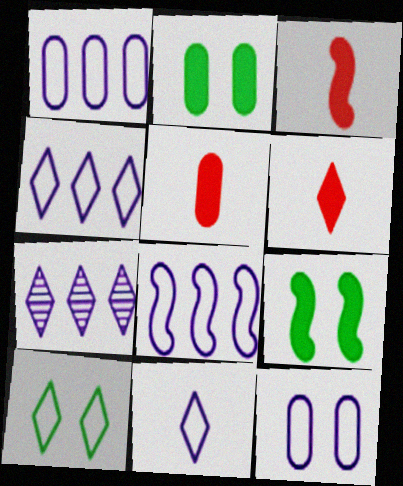[[1, 4, 8], 
[3, 5, 6], 
[6, 7, 10], 
[8, 11, 12]]